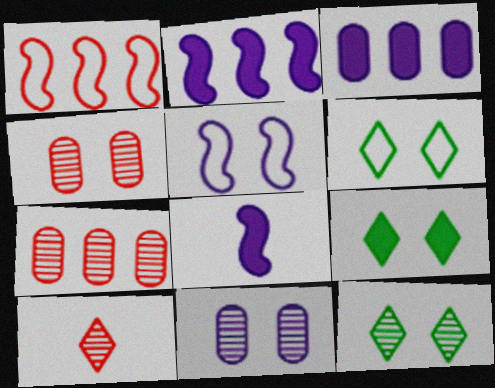[[4, 5, 9], 
[6, 7, 8], 
[6, 9, 12]]